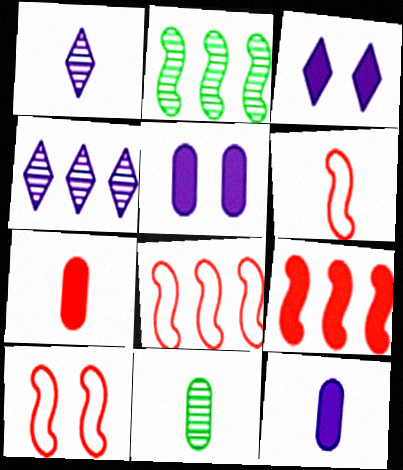[[3, 8, 11], 
[6, 8, 10]]